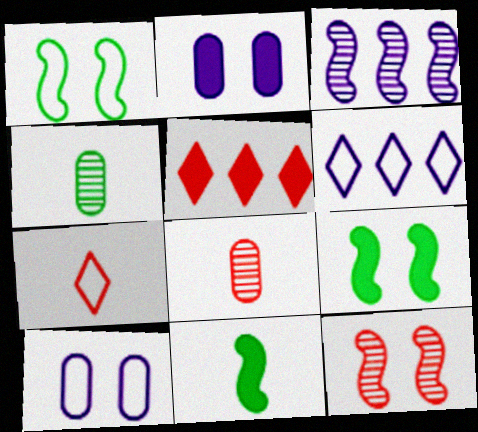[[2, 5, 11], 
[6, 8, 9]]